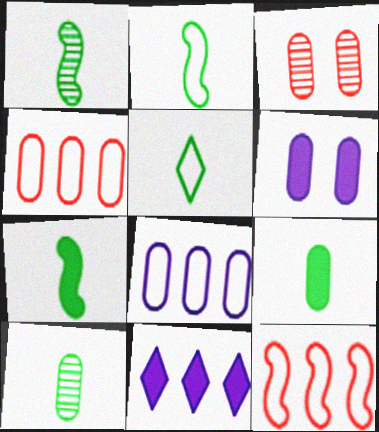[[1, 2, 7], 
[1, 5, 9], 
[2, 3, 11], 
[3, 8, 9], 
[4, 6, 10], 
[5, 7, 10]]